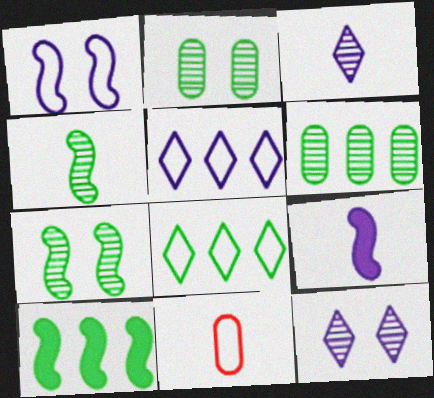[[1, 8, 11], 
[6, 8, 10], 
[10, 11, 12]]